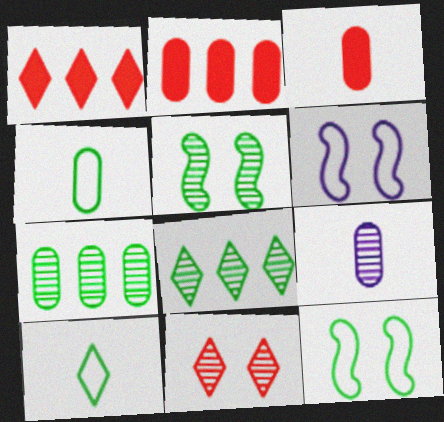[[1, 9, 12], 
[3, 4, 9], 
[3, 6, 8]]